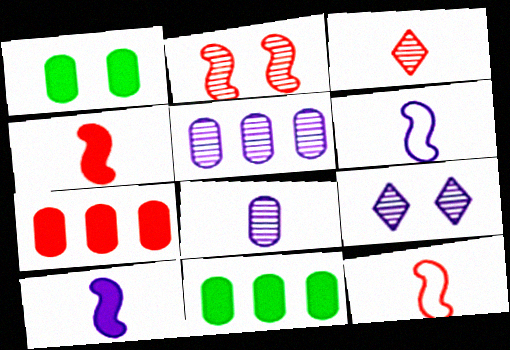[[9, 11, 12]]